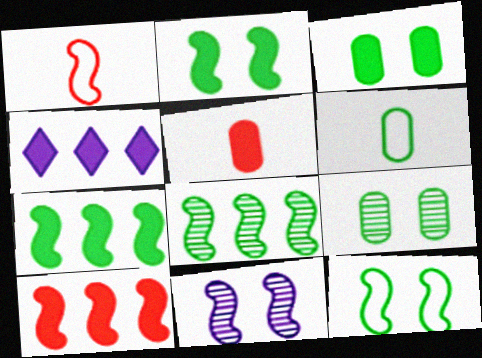[[1, 4, 9], 
[1, 7, 11], 
[2, 4, 5]]